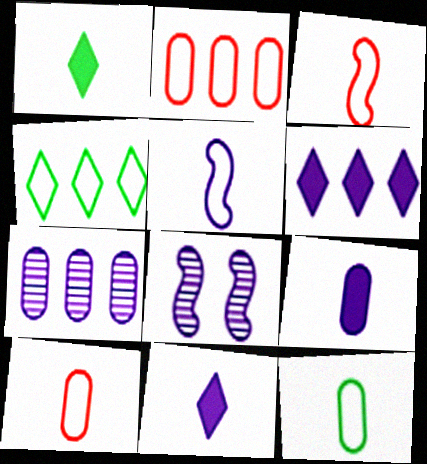[[1, 2, 8]]